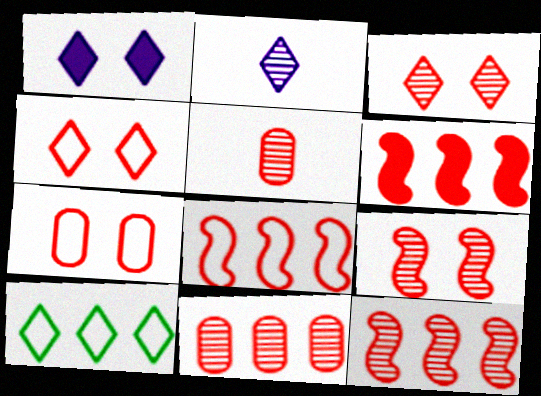[[3, 5, 12], 
[4, 5, 6], 
[6, 8, 12]]